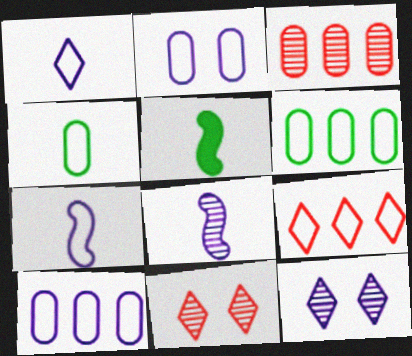[[5, 10, 11]]